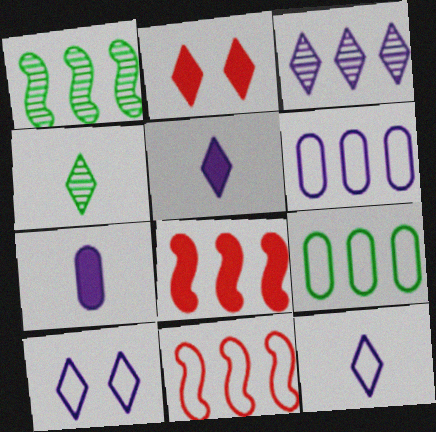[[3, 5, 10], 
[3, 8, 9]]